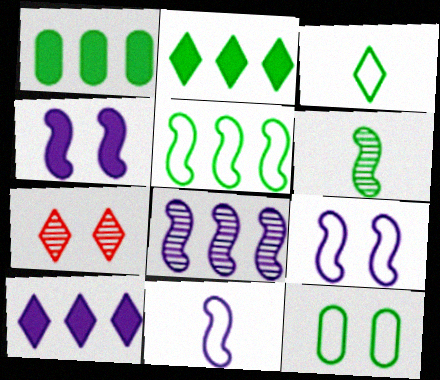[[1, 7, 11], 
[2, 6, 12], 
[3, 5, 12], 
[3, 7, 10], 
[4, 7, 12], 
[4, 8, 11]]